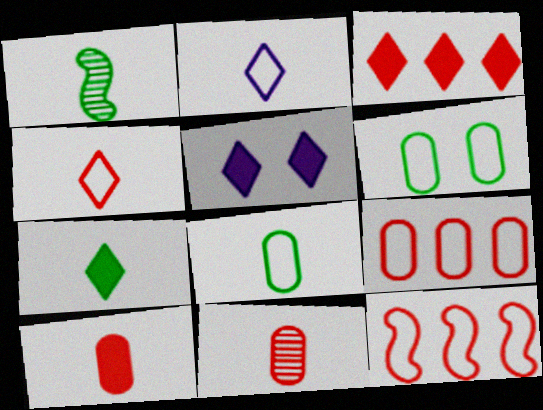[[1, 2, 10], 
[1, 5, 9], 
[1, 7, 8], 
[2, 6, 12], 
[3, 5, 7]]